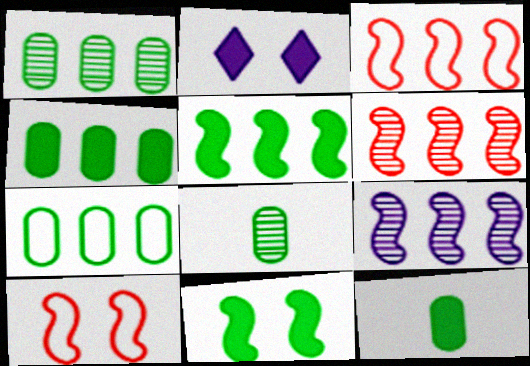[[1, 4, 7], 
[2, 3, 8], 
[3, 5, 9]]